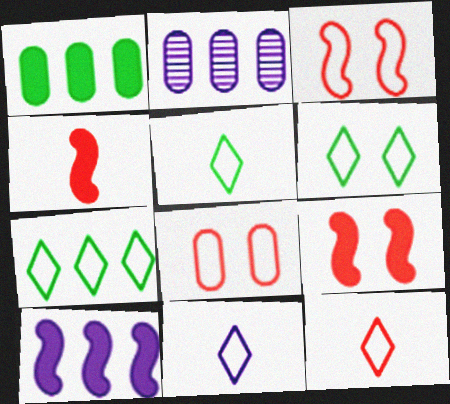[[2, 4, 6], 
[2, 5, 9], 
[5, 6, 7], 
[5, 11, 12]]